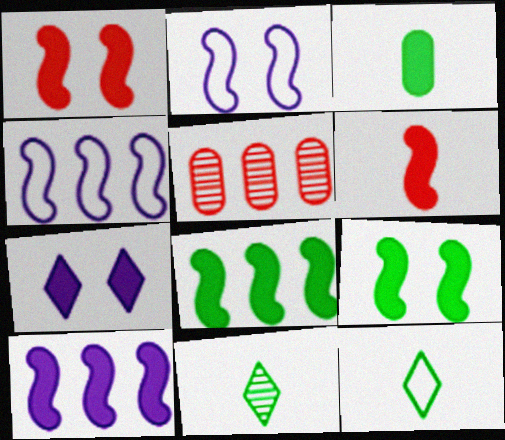[[6, 9, 10]]